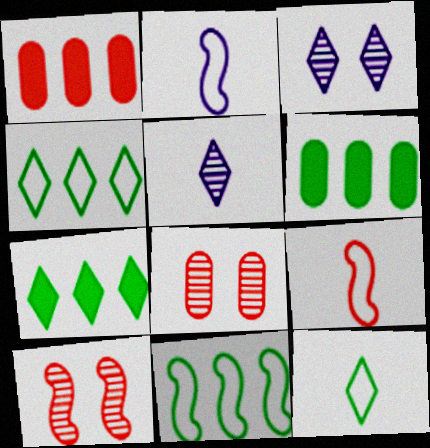[[2, 7, 8], 
[3, 6, 9]]